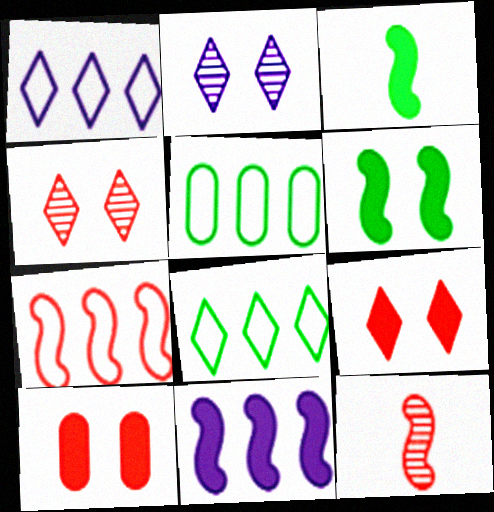[[1, 5, 7]]